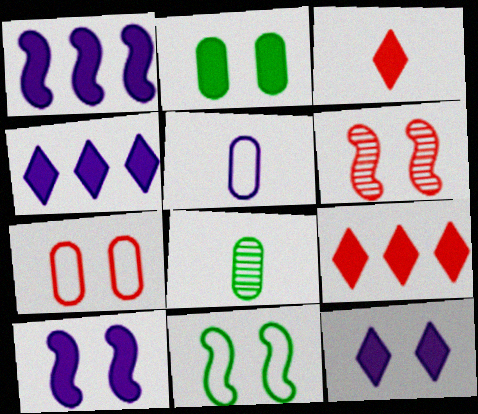[[1, 2, 3], 
[6, 10, 11]]